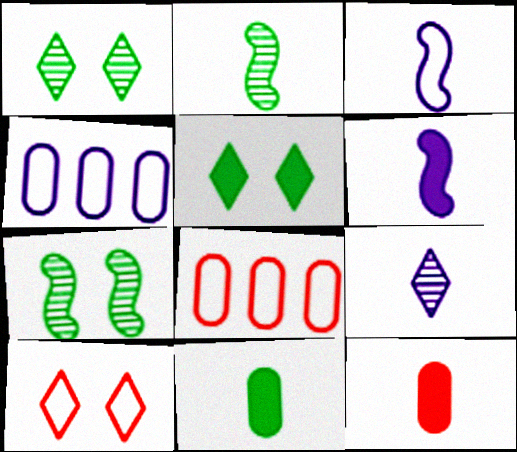[[1, 6, 8]]